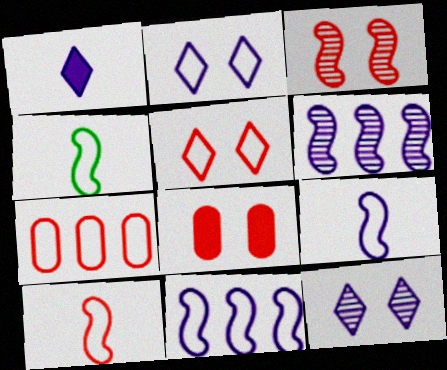[[2, 4, 7], 
[3, 5, 8], 
[4, 9, 10], 
[5, 7, 10]]